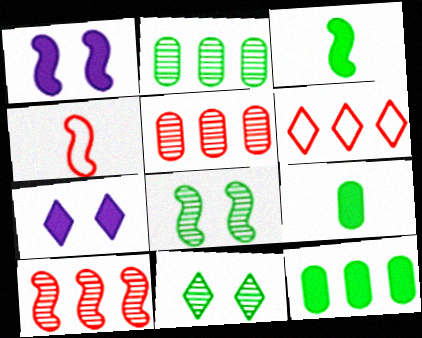[[2, 4, 7]]